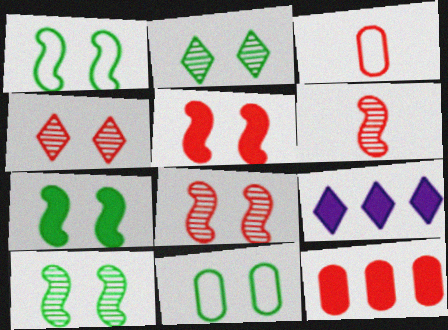[[1, 7, 10], 
[2, 7, 11], 
[3, 9, 10], 
[6, 9, 11]]